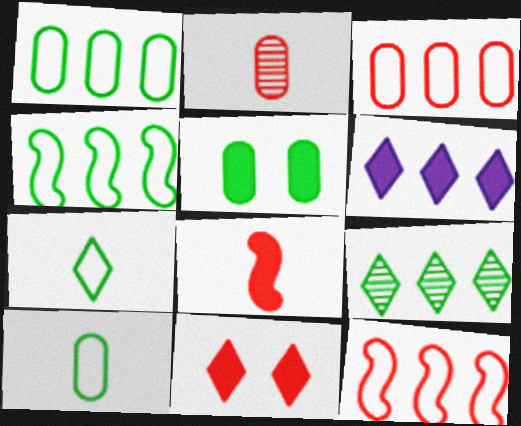[[2, 11, 12], 
[5, 6, 8]]